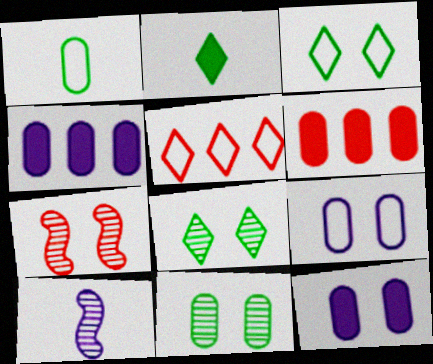[[3, 6, 10], 
[3, 7, 12]]